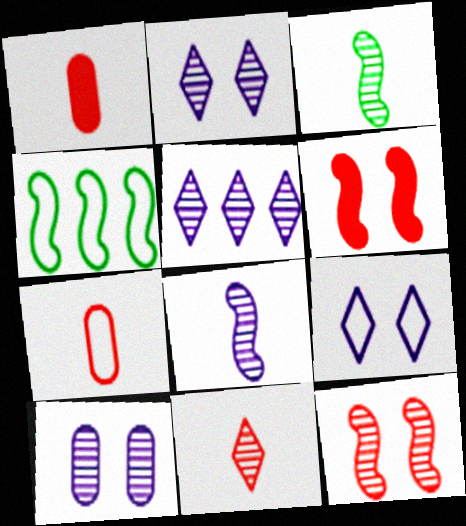[[1, 2, 4], 
[4, 6, 8], 
[4, 7, 9], 
[5, 8, 10]]